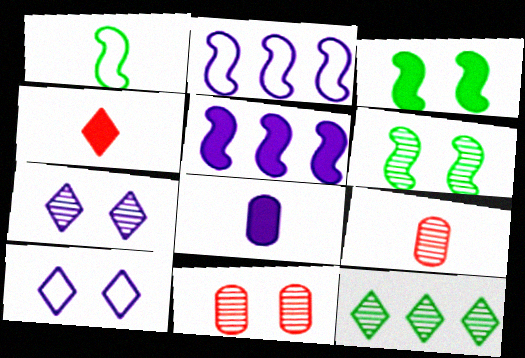[[2, 7, 8], 
[3, 10, 11], 
[4, 10, 12], 
[6, 7, 11]]